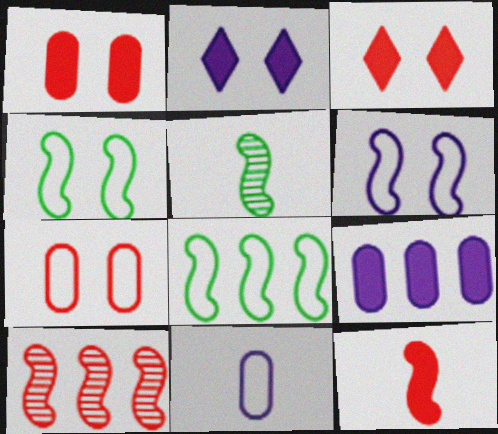[]